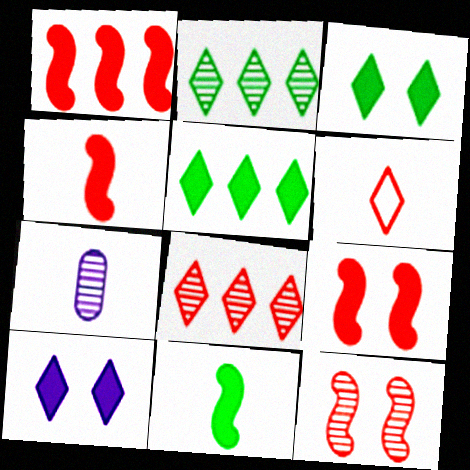[[1, 4, 9], 
[2, 6, 10], 
[2, 7, 12], 
[6, 7, 11]]